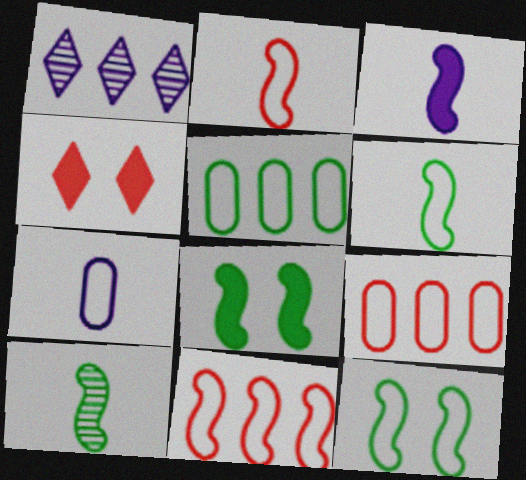[[2, 3, 10]]